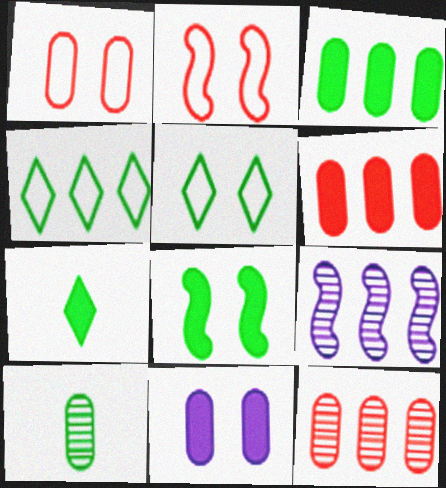[[1, 7, 9], 
[3, 7, 8], 
[4, 6, 9], 
[4, 8, 10]]